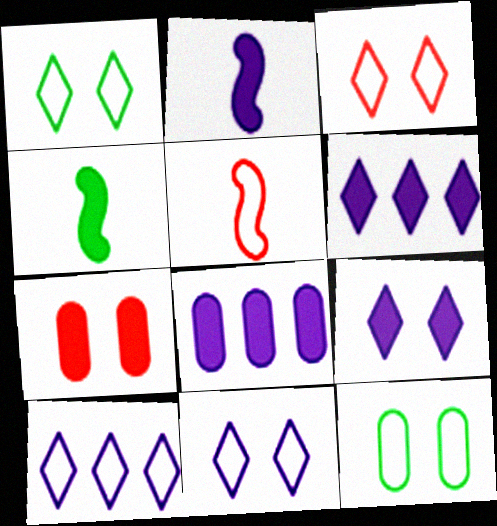[[1, 3, 11], 
[2, 8, 9], 
[4, 6, 7], 
[5, 10, 12]]